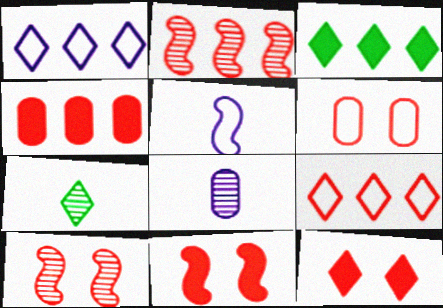[[1, 7, 12], 
[2, 4, 9], 
[6, 10, 12]]